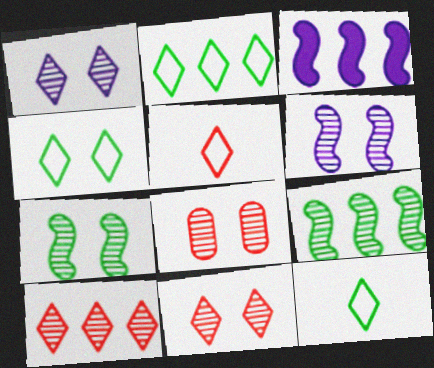[[1, 7, 8], 
[2, 4, 12], 
[3, 8, 12]]